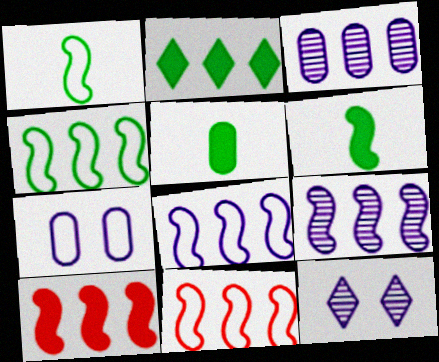[[2, 3, 11], 
[4, 8, 11], 
[4, 9, 10], 
[5, 11, 12]]